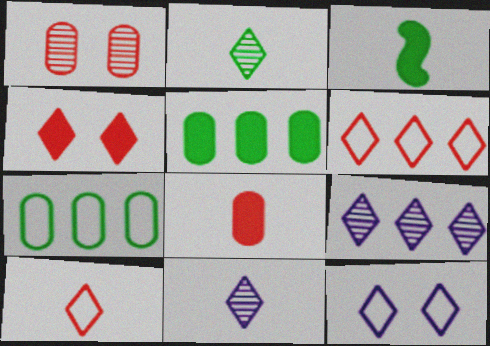[]